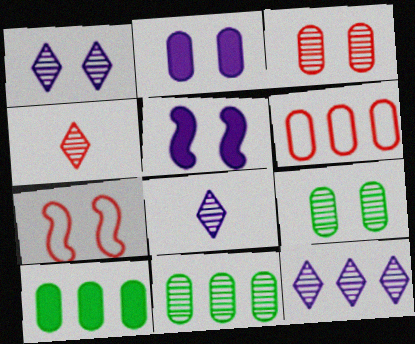[[1, 8, 12], 
[7, 8, 10]]